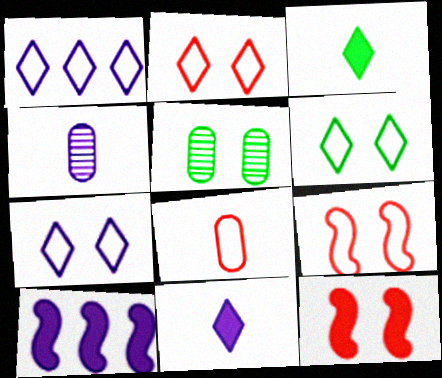[[2, 6, 7], 
[4, 7, 10], 
[5, 7, 12]]